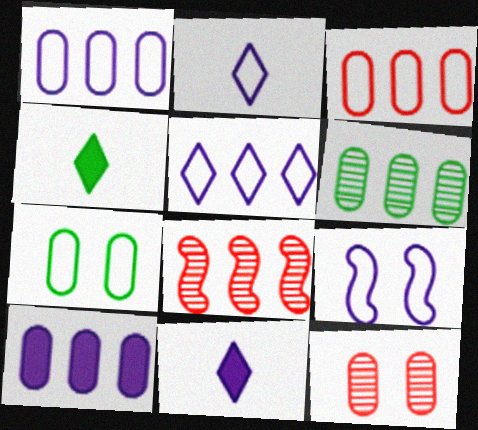[[1, 2, 9], 
[3, 6, 10], 
[7, 8, 11]]